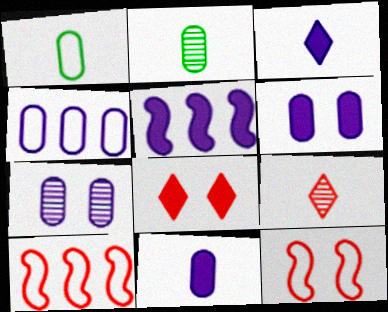[[3, 5, 6], 
[4, 7, 11]]